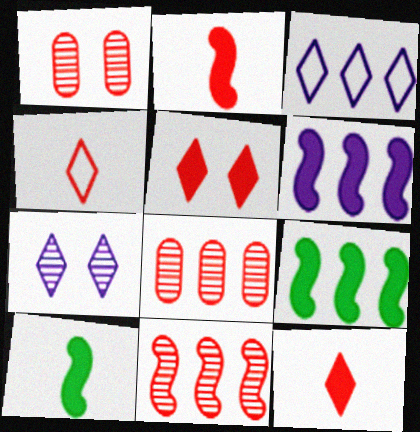[[1, 3, 10], 
[3, 8, 9]]